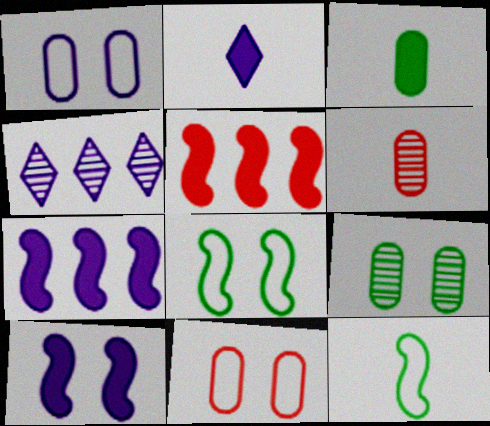[[2, 6, 12]]